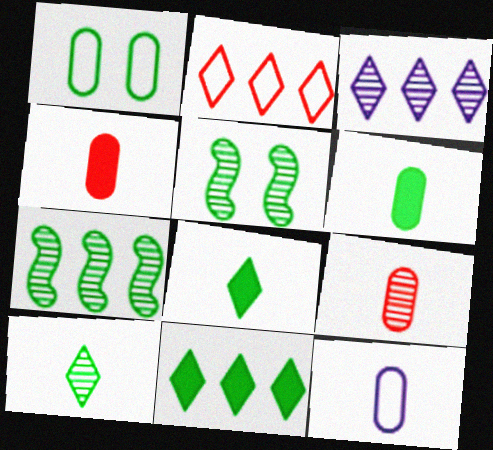[[1, 7, 8], 
[2, 3, 11], 
[3, 5, 9], 
[6, 9, 12]]